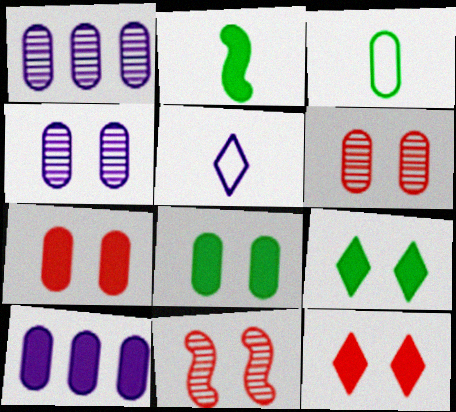[[1, 3, 7], 
[2, 10, 12], 
[3, 6, 10]]